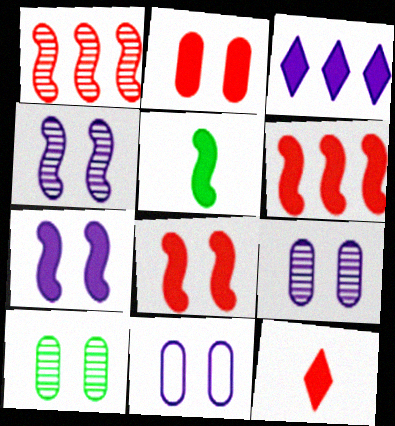[[2, 3, 5], 
[2, 6, 12], 
[2, 10, 11], 
[5, 6, 7]]